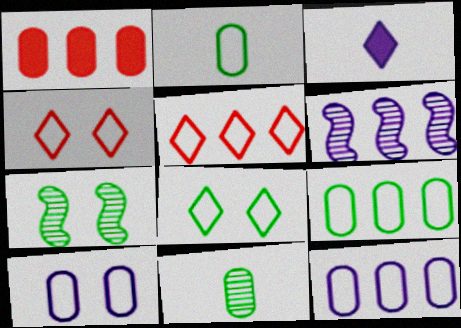[[1, 10, 11], 
[3, 6, 10]]